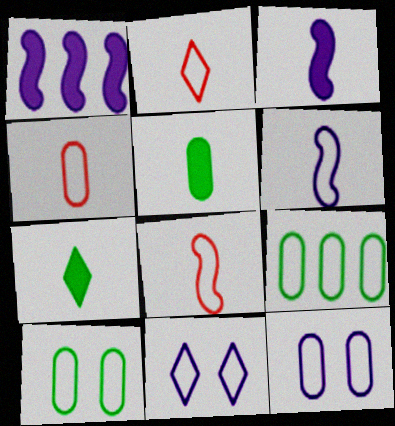[[2, 4, 8], 
[4, 9, 12], 
[8, 9, 11]]